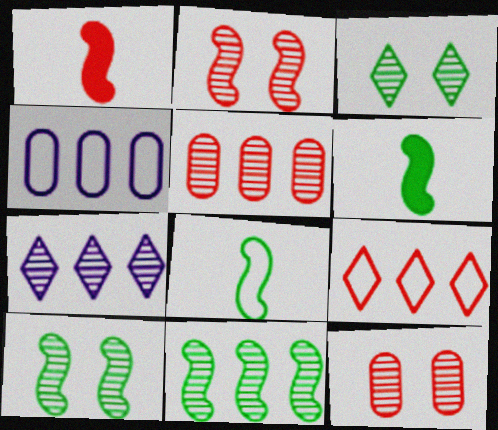[[1, 3, 4], 
[1, 9, 12], 
[5, 7, 11]]